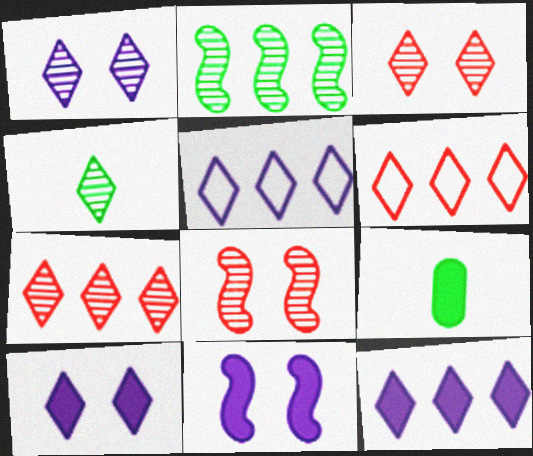[[1, 4, 7], 
[4, 6, 10], 
[5, 8, 9]]